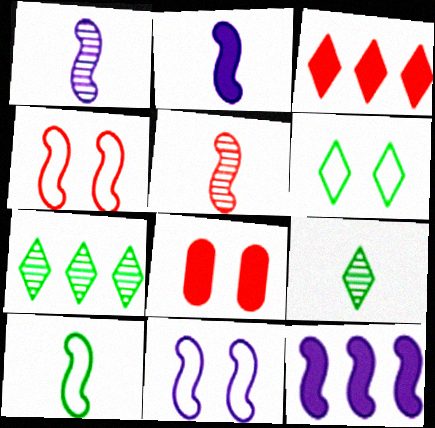[[1, 11, 12], 
[2, 5, 10]]